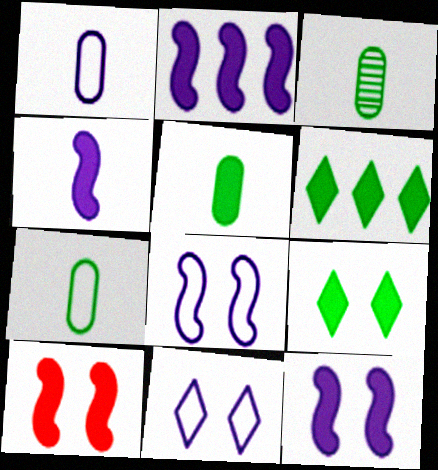[[2, 4, 12], 
[3, 5, 7]]